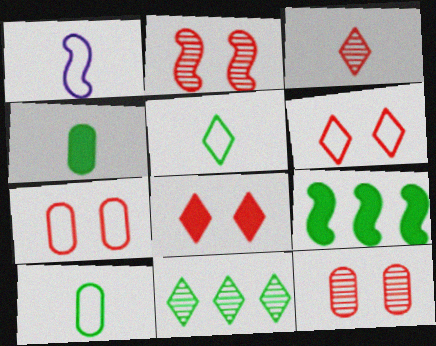[[1, 2, 9], 
[1, 3, 4], 
[2, 7, 8]]